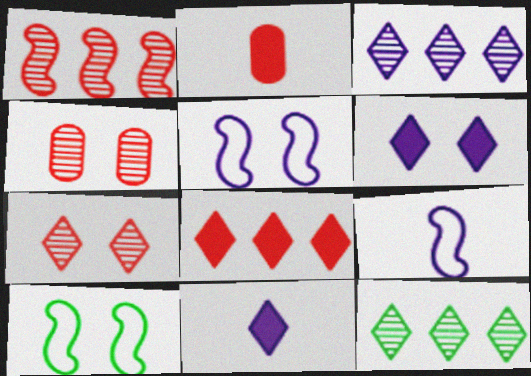[[2, 3, 10], 
[2, 5, 12], 
[4, 6, 10]]